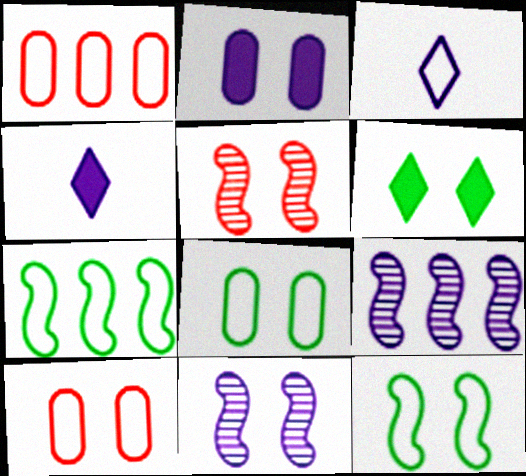[[1, 3, 12], 
[2, 3, 9], 
[3, 7, 10], 
[6, 10, 11]]